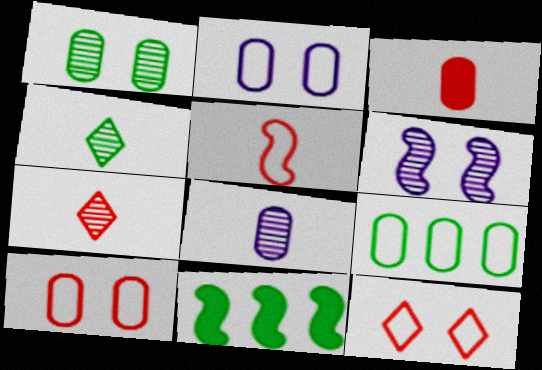[[2, 7, 11], 
[3, 5, 7], 
[5, 6, 11], 
[8, 11, 12]]